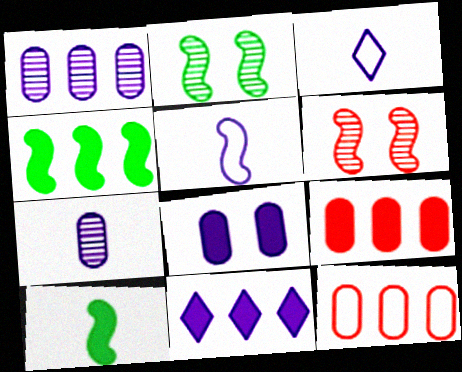[[2, 3, 9], 
[4, 5, 6], 
[4, 9, 11]]